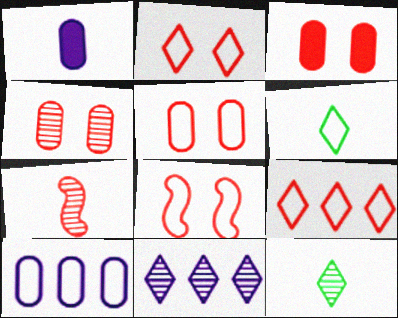[[1, 6, 7], 
[2, 5, 8], 
[3, 4, 5], 
[3, 7, 9], 
[6, 8, 10]]